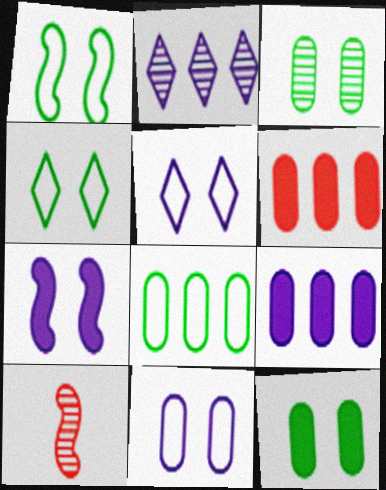[[2, 3, 10], 
[4, 9, 10]]